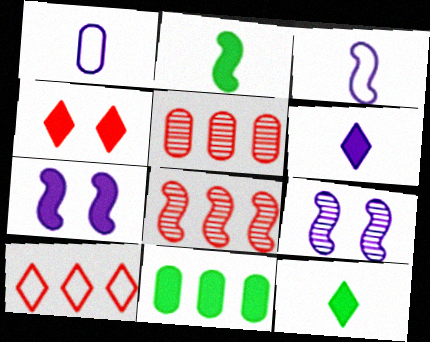[]